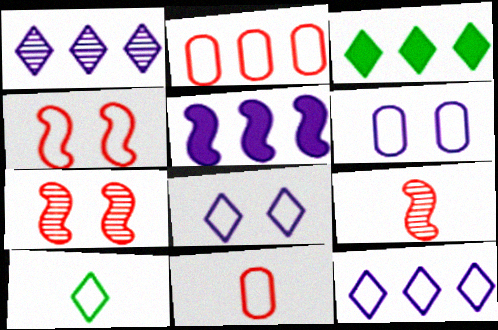[[3, 6, 9]]